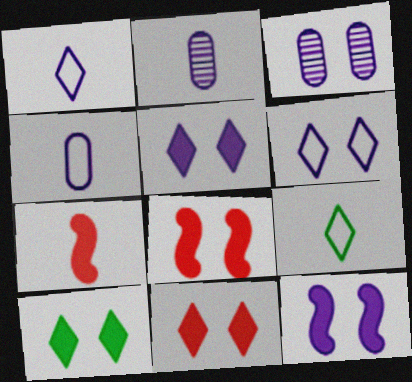[[2, 7, 9], 
[3, 6, 12], 
[5, 10, 11]]